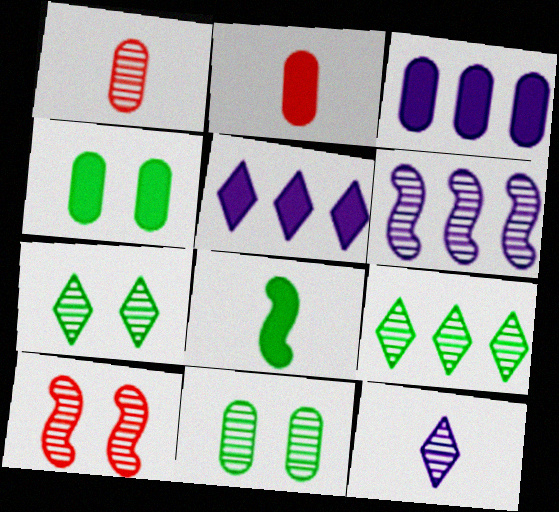[[1, 6, 7], 
[2, 3, 4]]